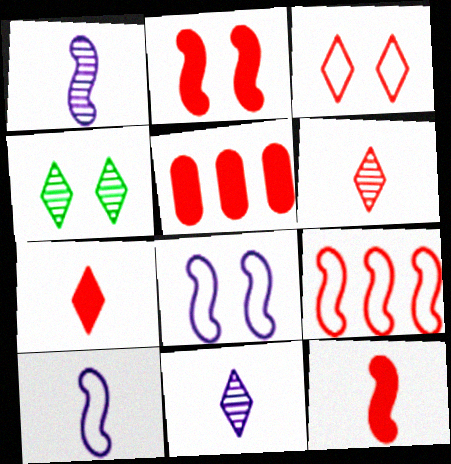[[2, 5, 7], 
[4, 5, 10]]